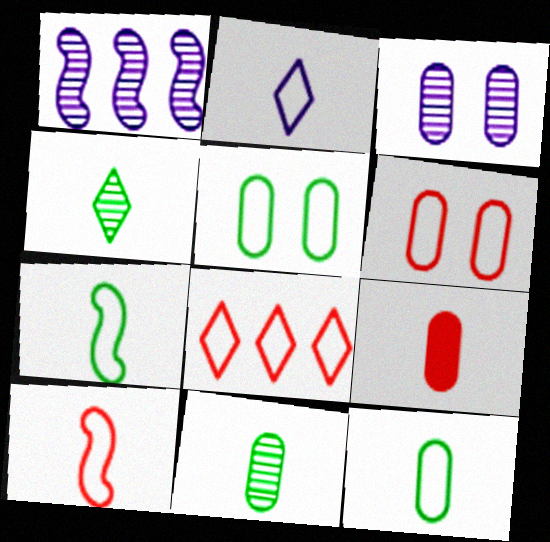[[2, 10, 12], 
[6, 8, 10]]